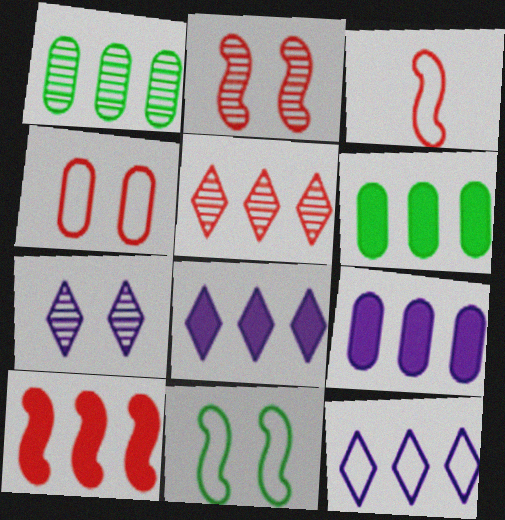[[1, 10, 12], 
[2, 3, 10], 
[3, 6, 7], 
[6, 8, 10]]